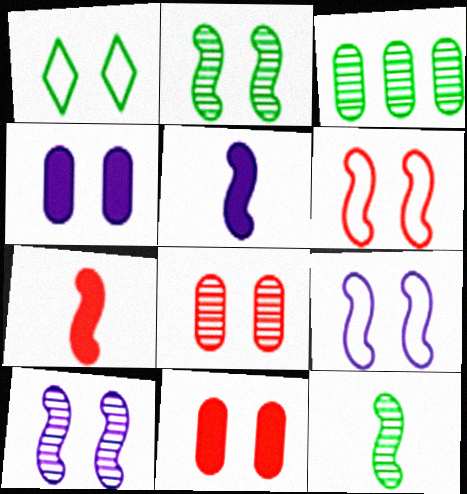[[1, 10, 11]]